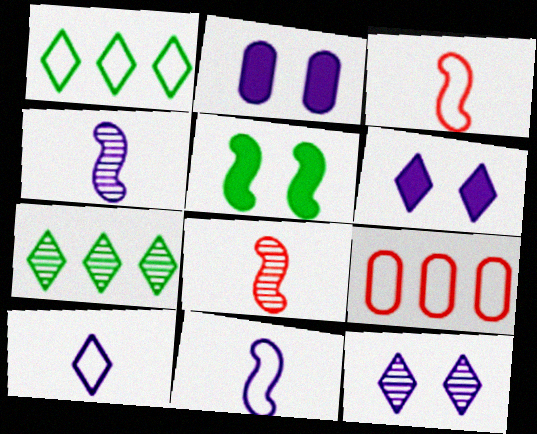[[1, 2, 8], 
[2, 3, 7]]